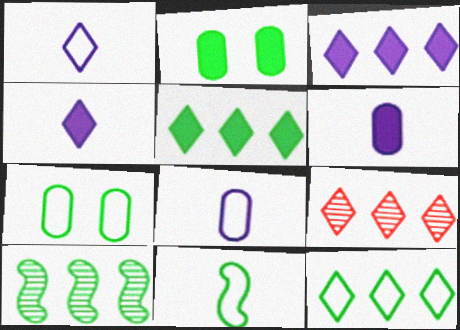[[3, 9, 12], 
[7, 11, 12]]